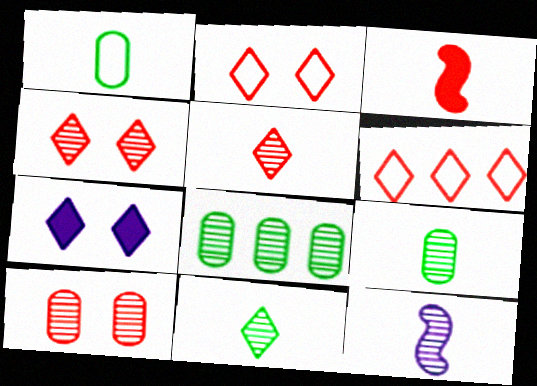[[3, 6, 10], 
[4, 8, 12], 
[5, 9, 12], 
[6, 7, 11]]